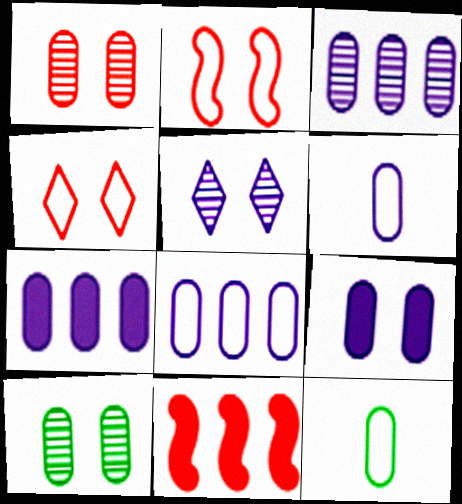[[1, 7, 12], 
[3, 6, 9], 
[3, 7, 8], 
[5, 11, 12]]